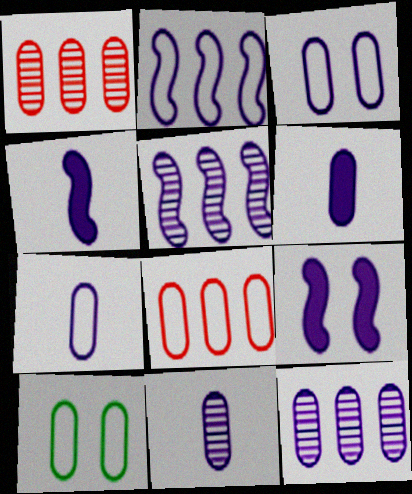[[1, 6, 10], 
[3, 6, 12], 
[6, 7, 11], 
[7, 8, 10]]